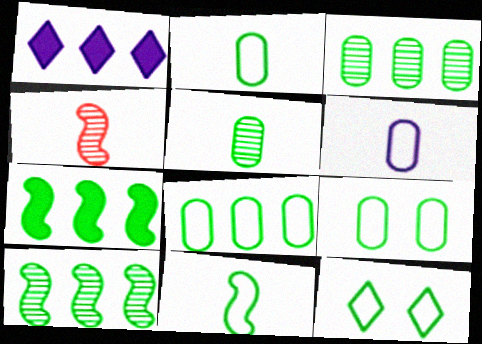[[1, 4, 9], 
[2, 8, 9], 
[5, 7, 12], 
[8, 11, 12]]